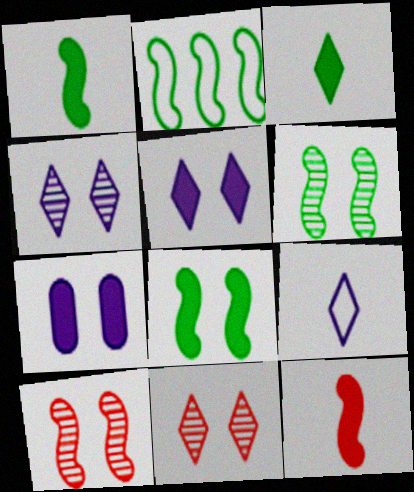[[1, 2, 6]]